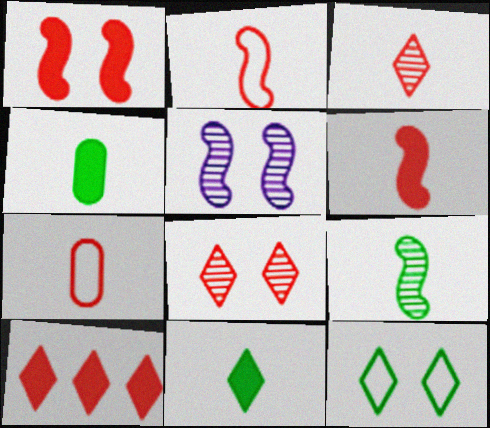[[3, 6, 7]]